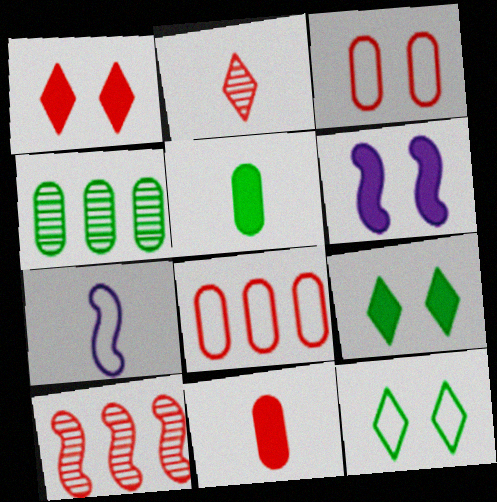[[1, 4, 7], 
[2, 5, 7], 
[7, 8, 12]]